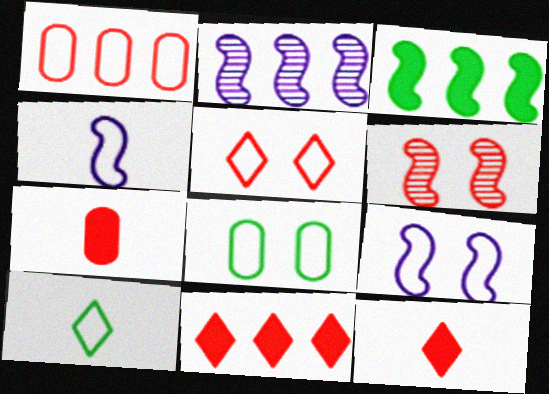[[1, 6, 12], 
[1, 9, 10], 
[2, 8, 12], 
[3, 4, 6], 
[5, 8, 9]]